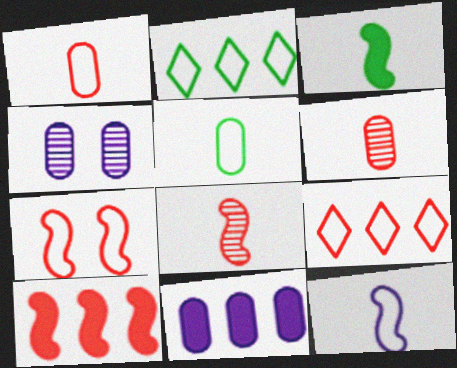[[1, 7, 9], 
[3, 4, 9], 
[3, 8, 12], 
[7, 8, 10]]